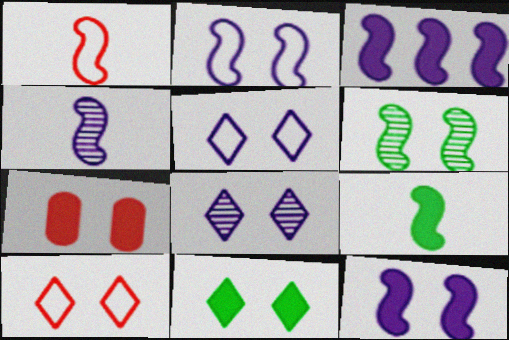[[1, 3, 6], 
[1, 4, 9], 
[2, 3, 4], 
[5, 6, 7], 
[7, 11, 12], 
[8, 10, 11]]